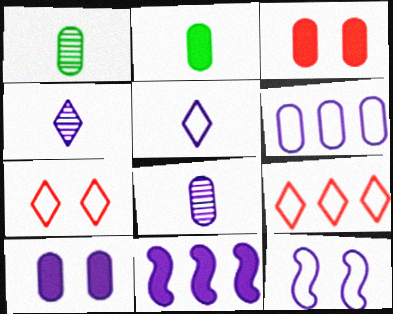[[1, 3, 6], 
[1, 7, 11], 
[5, 6, 12], 
[6, 8, 10]]